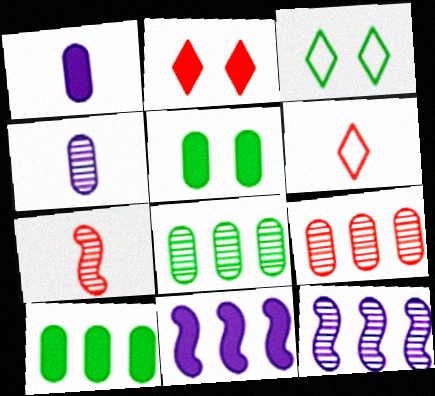[[5, 6, 12]]